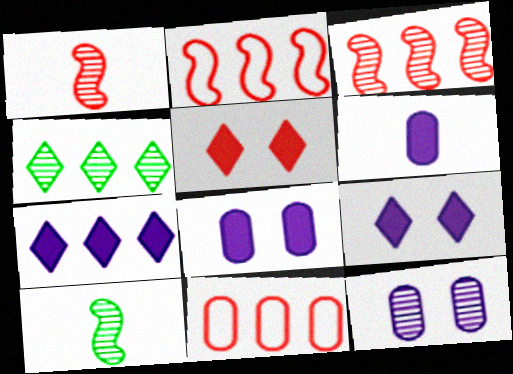[[1, 4, 12], 
[1, 5, 11], 
[9, 10, 11]]